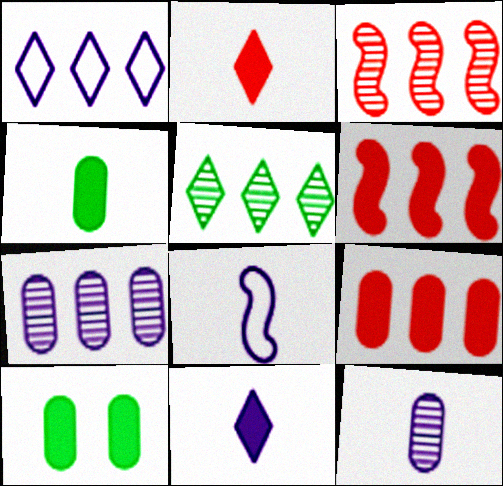[[3, 5, 7], 
[6, 10, 11], 
[8, 11, 12]]